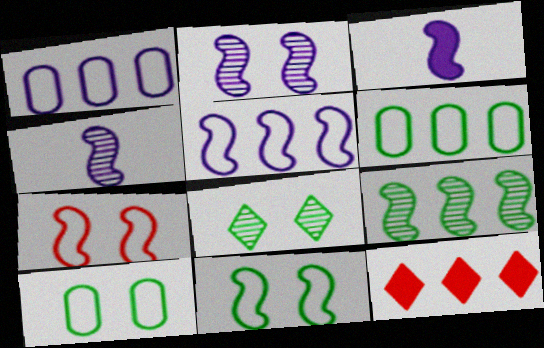[[1, 9, 12], 
[2, 3, 5], 
[3, 7, 9], 
[4, 10, 12]]